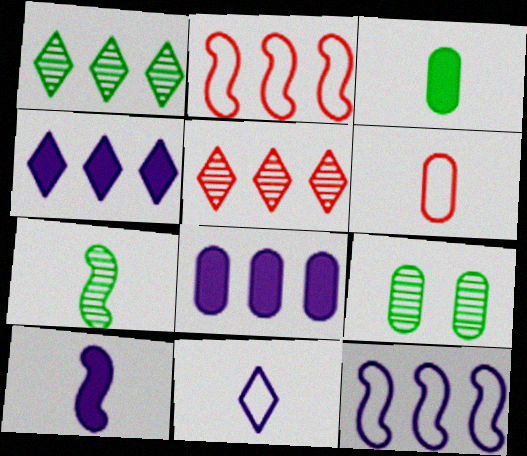[[1, 2, 8], 
[1, 7, 9], 
[6, 8, 9]]